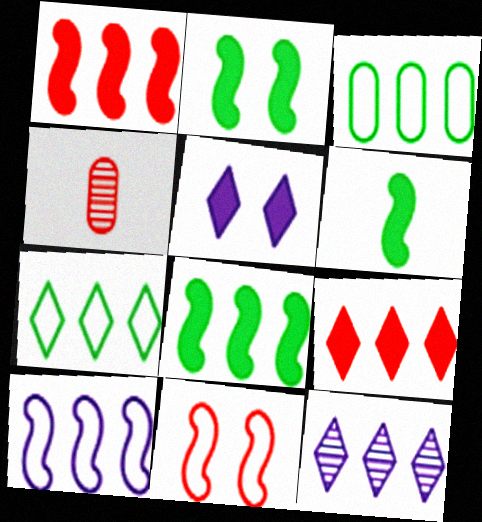[[1, 3, 12], 
[2, 6, 8], 
[4, 9, 11], 
[7, 9, 12]]